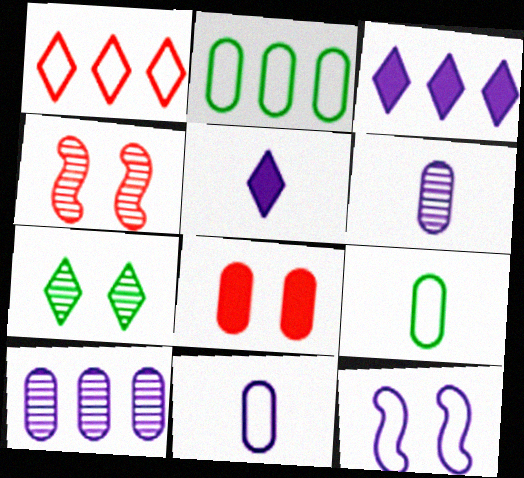[[1, 5, 7], 
[1, 9, 12], 
[2, 4, 5], 
[2, 6, 8], 
[3, 4, 9], 
[3, 6, 12], 
[5, 10, 12], 
[7, 8, 12], 
[8, 9, 10]]